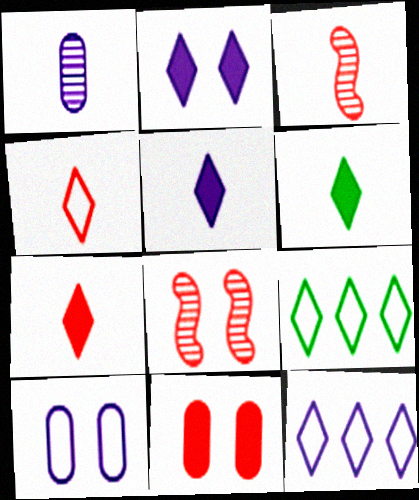[[5, 6, 7]]